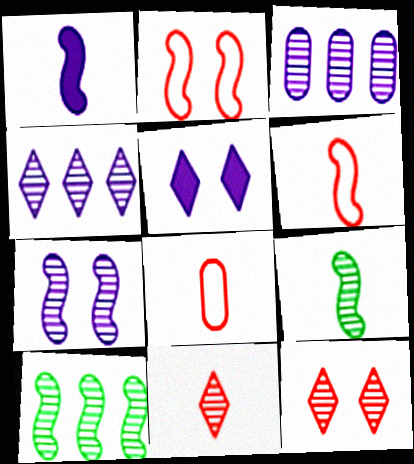[[1, 2, 10], 
[1, 6, 9], 
[3, 9, 12], 
[5, 8, 10]]